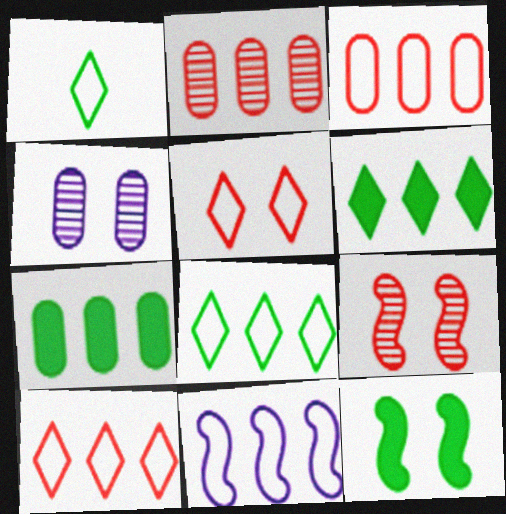[[2, 6, 11], 
[3, 8, 11], 
[4, 5, 12]]